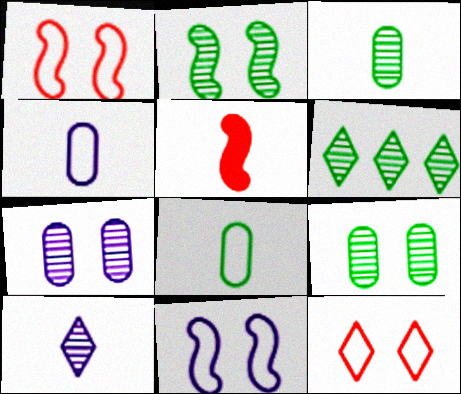[[2, 3, 6], 
[5, 8, 10]]